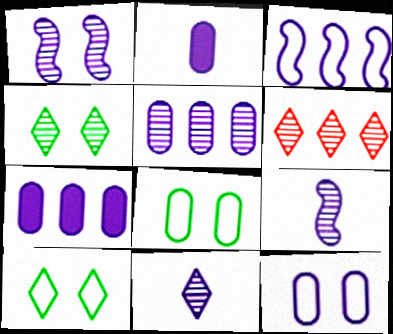[[1, 5, 11], 
[2, 5, 12], 
[4, 6, 11]]